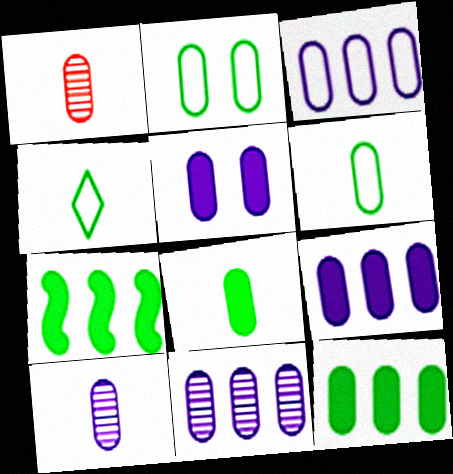[[1, 2, 9], 
[3, 5, 10], 
[3, 9, 11]]